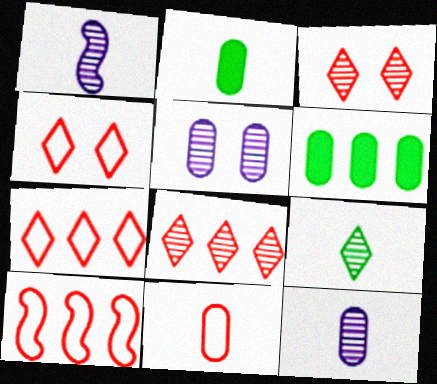[[1, 4, 6], 
[2, 11, 12], 
[4, 10, 11], 
[5, 6, 11]]